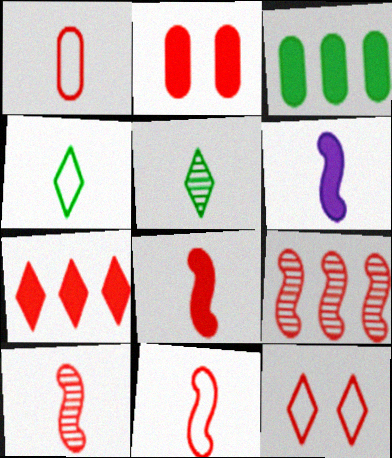[[1, 5, 6], 
[2, 7, 8], 
[8, 10, 11]]